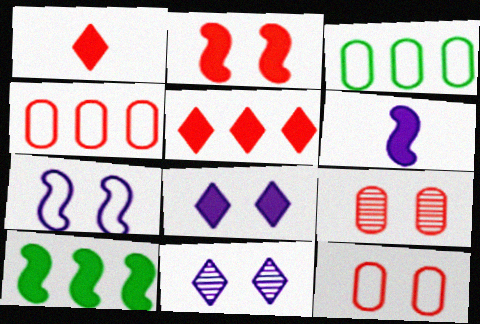[[2, 6, 10]]